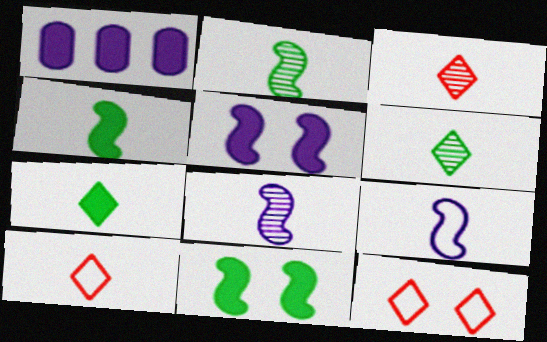[[1, 2, 12]]